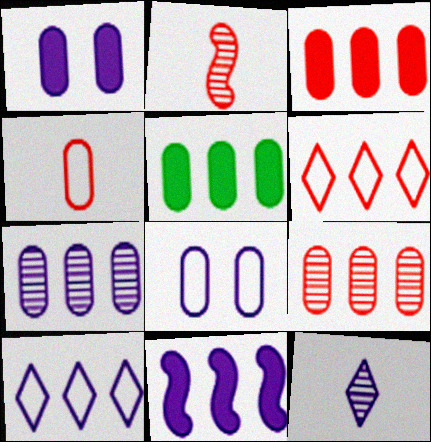[[7, 10, 11], 
[8, 11, 12]]